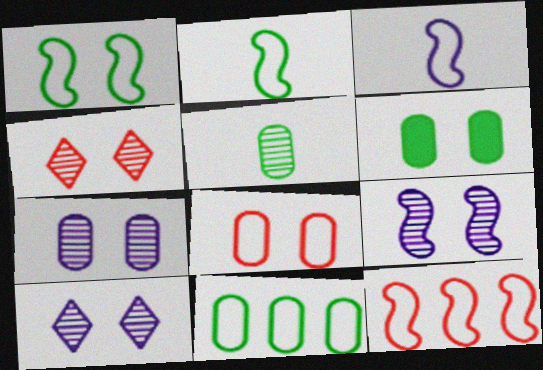[[1, 3, 12], 
[5, 6, 11], 
[6, 7, 8], 
[7, 9, 10]]